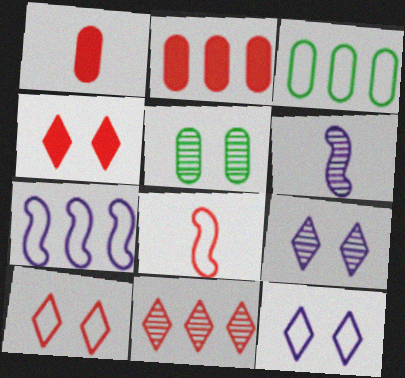[[3, 4, 6], 
[3, 8, 12], 
[5, 6, 11]]